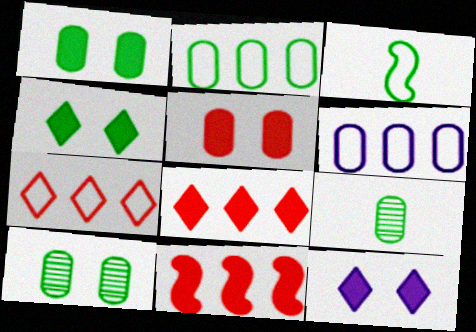[[1, 2, 9], 
[5, 6, 9]]